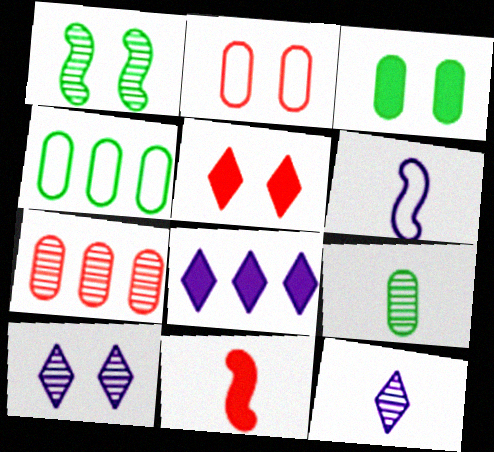[[1, 7, 12], 
[3, 4, 9], 
[3, 8, 11], 
[4, 10, 11]]